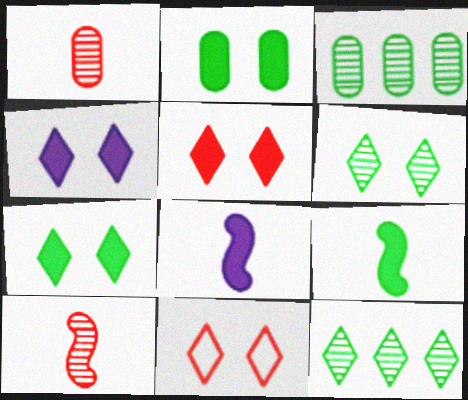[[3, 8, 11], 
[4, 5, 7], 
[4, 6, 11]]